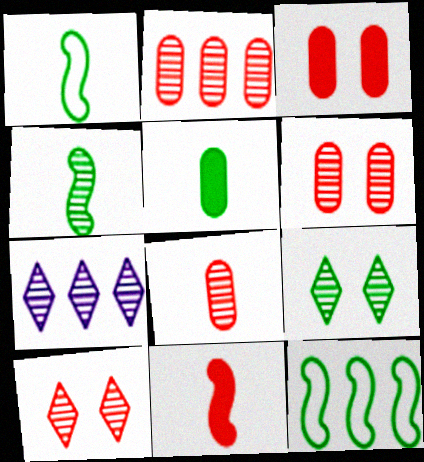[[1, 3, 7], 
[2, 6, 8], 
[4, 6, 7], 
[5, 9, 12]]